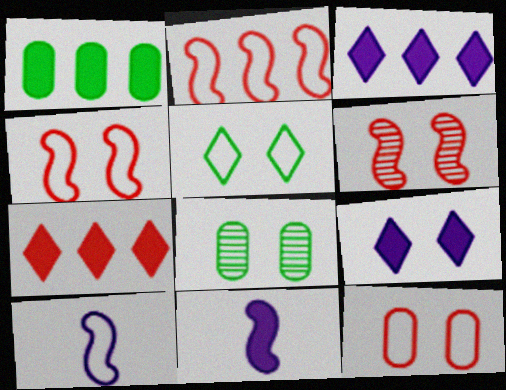[[4, 8, 9], 
[7, 8, 10]]